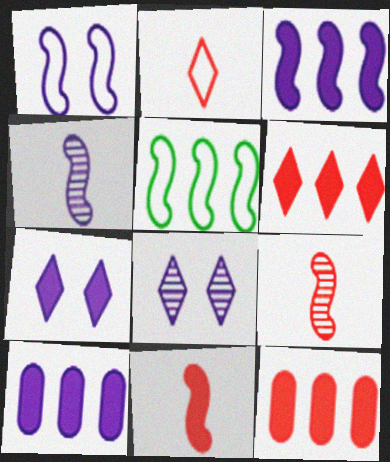[[1, 3, 4]]